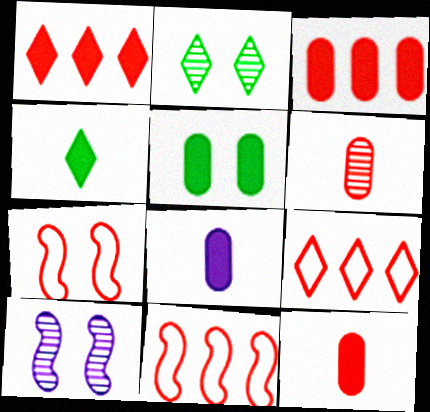[[1, 6, 7], 
[2, 8, 11], 
[3, 5, 8]]